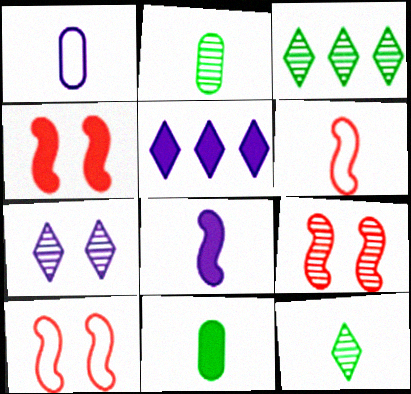[[1, 3, 4], 
[2, 5, 10], 
[4, 5, 11], 
[4, 9, 10]]